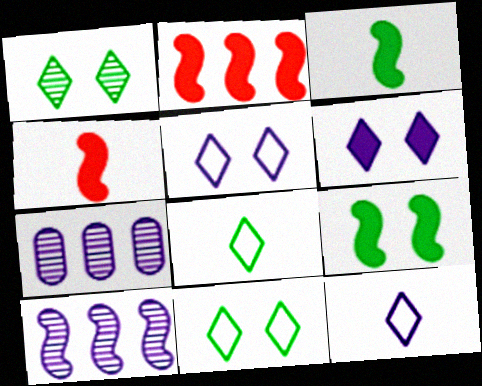[[4, 7, 11]]